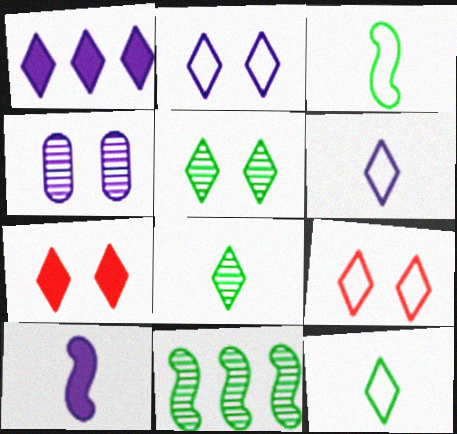[[1, 8, 9], 
[2, 5, 7]]